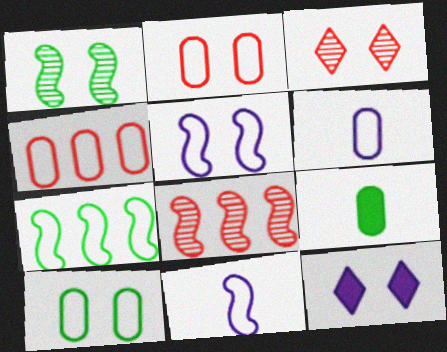[[1, 2, 12], 
[4, 6, 10]]